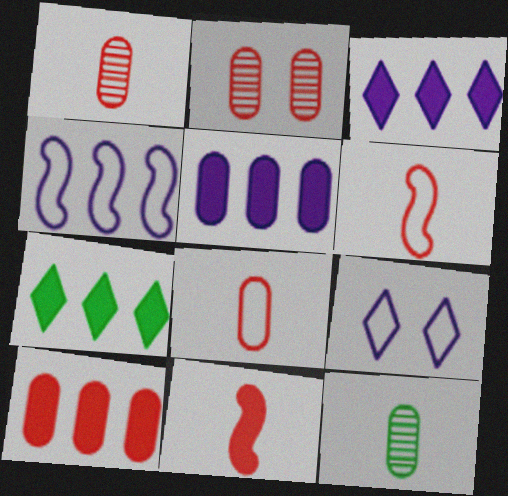[[2, 8, 10]]